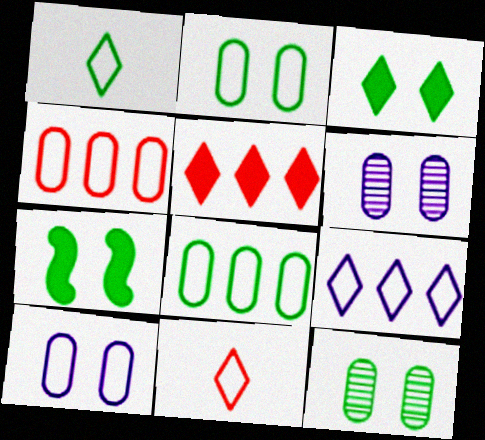[]